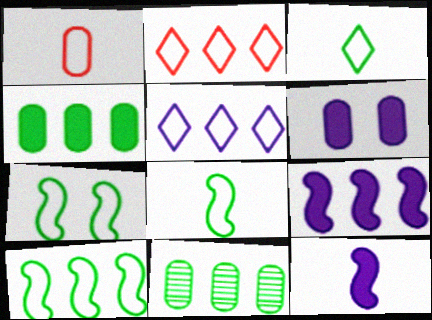[[1, 5, 7], 
[1, 6, 11], 
[2, 9, 11], 
[7, 8, 10]]